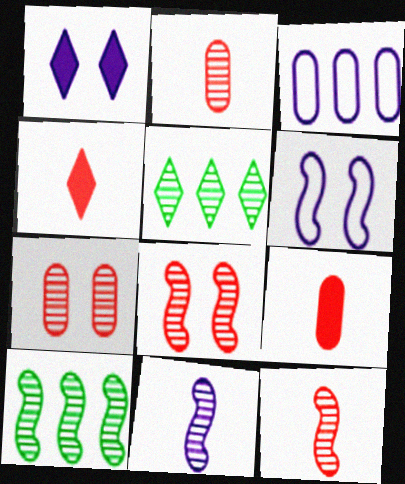[[1, 3, 11], 
[5, 6, 9], 
[5, 7, 11], 
[8, 10, 11]]